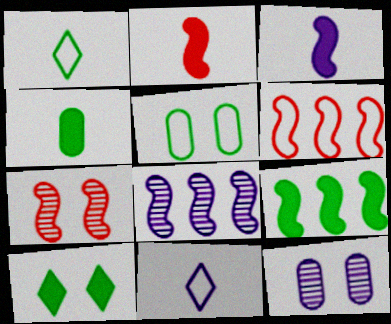[[2, 6, 7], 
[4, 9, 10], 
[5, 6, 11], 
[6, 8, 9]]